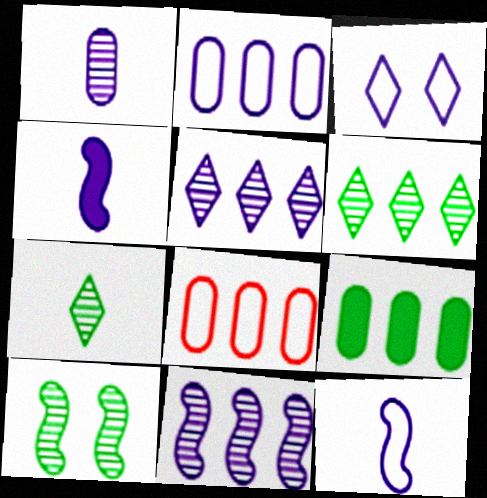[[2, 3, 12]]